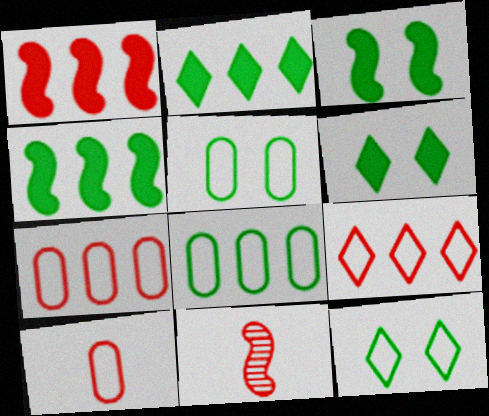[]